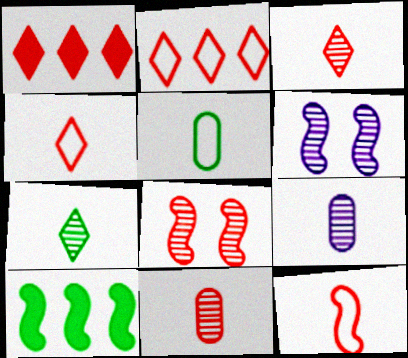[[1, 5, 6], 
[6, 10, 12]]